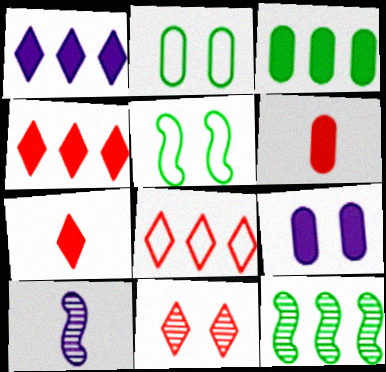[[2, 4, 10], 
[3, 6, 9], 
[5, 9, 11], 
[7, 8, 11]]